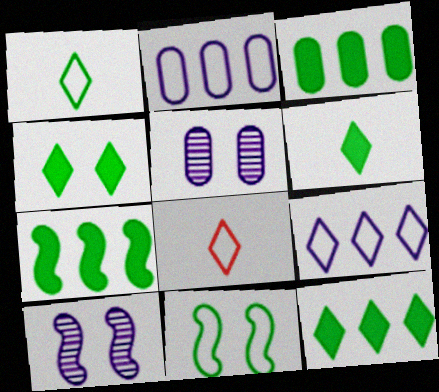[[2, 8, 11], 
[3, 7, 12], 
[3, 8, 10], 
[4, 6, 12], 
[5, 7, 8]]